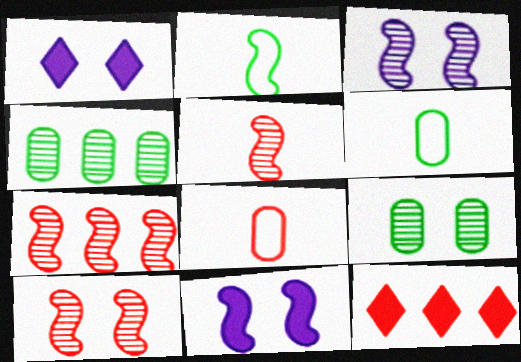[[1, 6, 7], 
[2, 7, 11], 
[3, 6, 12], 
[5, 7, 10], 
[8, 10, 12]]